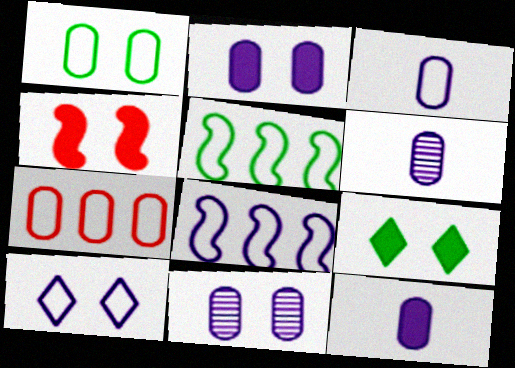[[1, 3, 7], 
[2, 4, 9], 
[3, 6, 12], 
[3, 8, 10]]